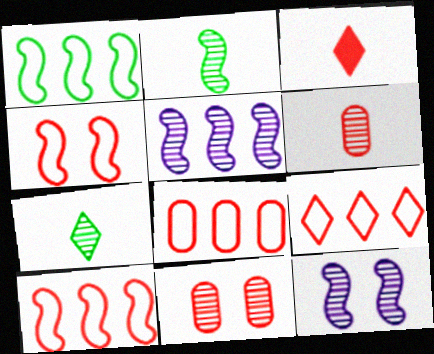[[3, 10, 11], 
[5, 7, 11], 
[8, 9, 10]]